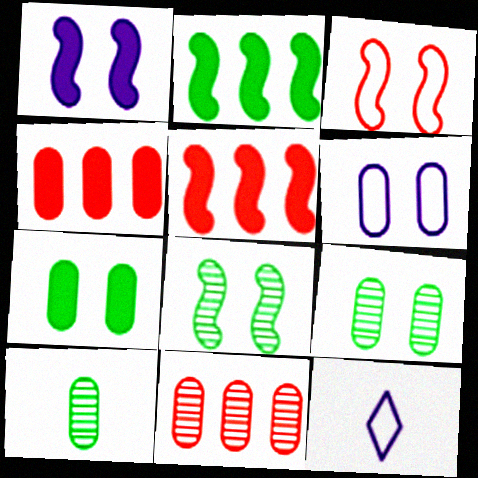[[1, 3, 8], 
[4, 6, 10], 
[4, 8, 12], 
[5, 9, 12]]